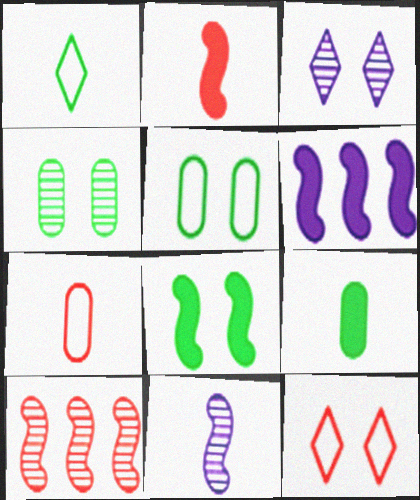[[2, 6, 8]]